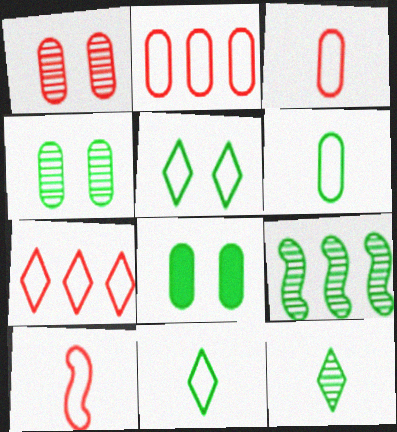[[4, 9, 12], 
[8, 9, 11]]